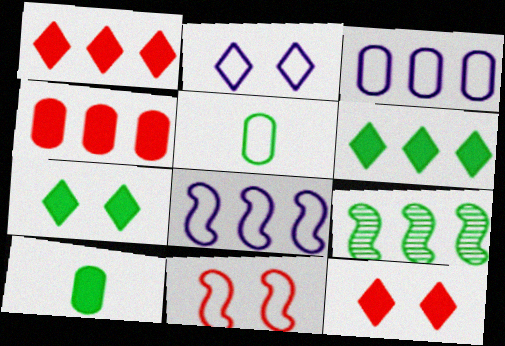[[1, 3, 9], 
[5, 7, 9]]